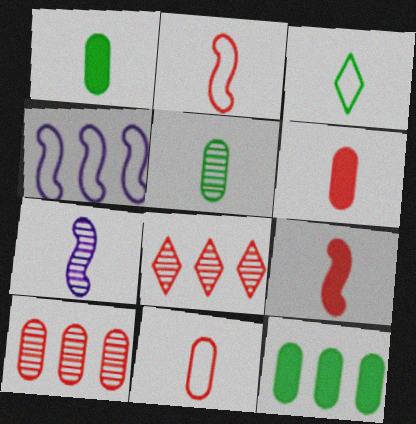[[3, 6, 7], 
[4, 8, 12]]